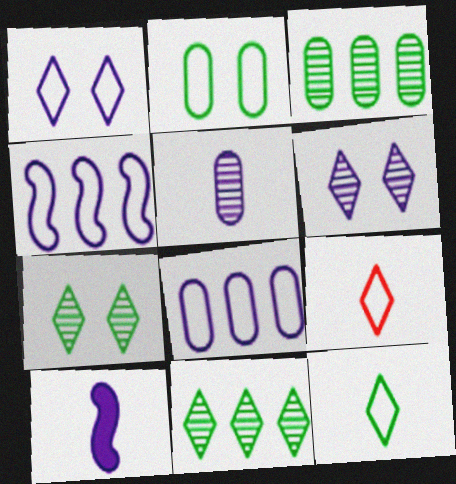[[2, 4, 9], 
[6, 8, 10]]